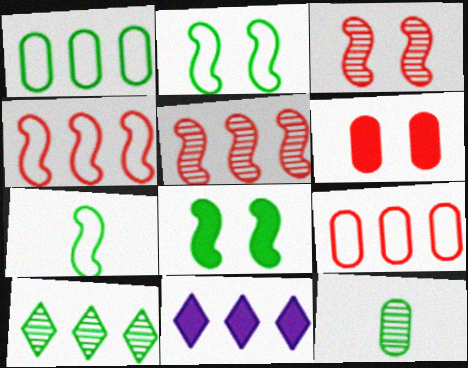[[1, 5, 11]]